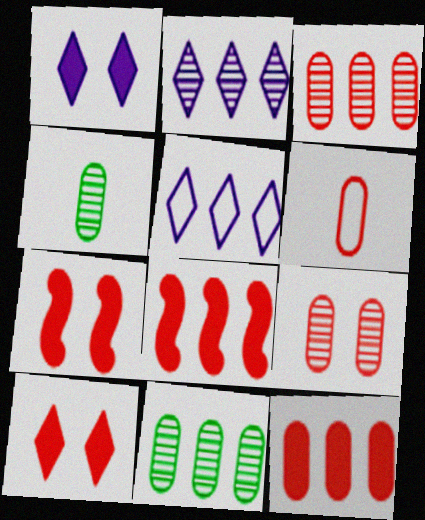[[4, 5, 7], 
[5, 8, 11], 
[6, 9, 12]]